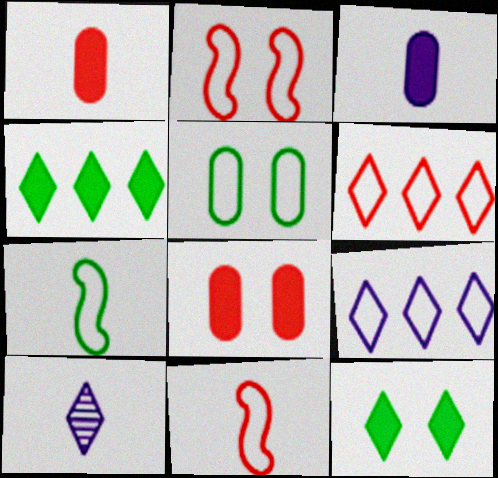[[1, 7, 10], 
[5, 9, 11], 
[6, 10, 12]]